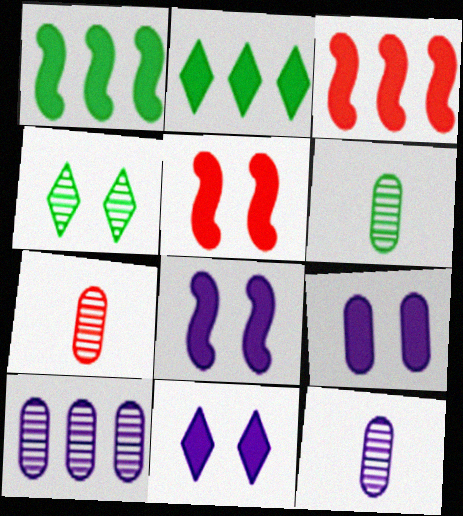[[6, 7, 12], 
[8, 9, 11]]